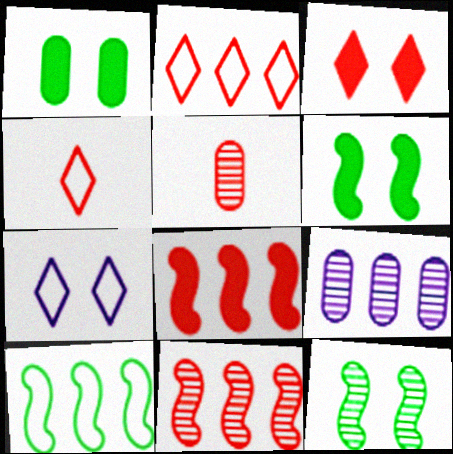[[4, 6, 9]]